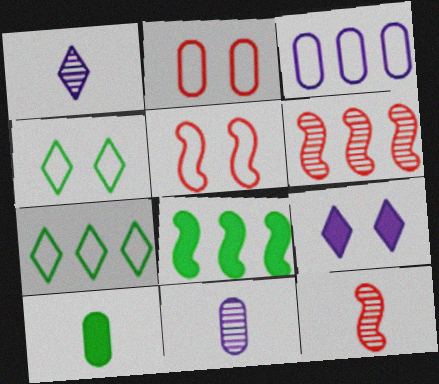[[1, 2, 8]]